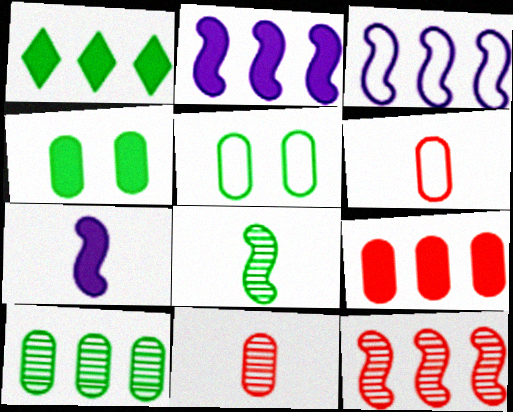[[1, 2, 9], 
[1, 5, 8]]